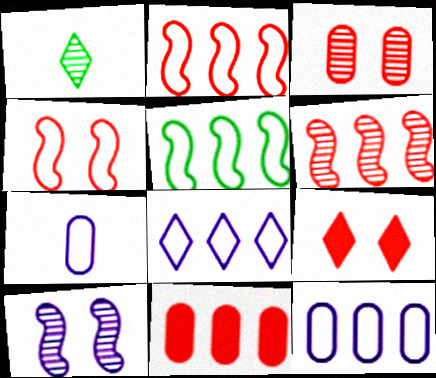[[1, 8, 9], 
[3, 4, 9]]